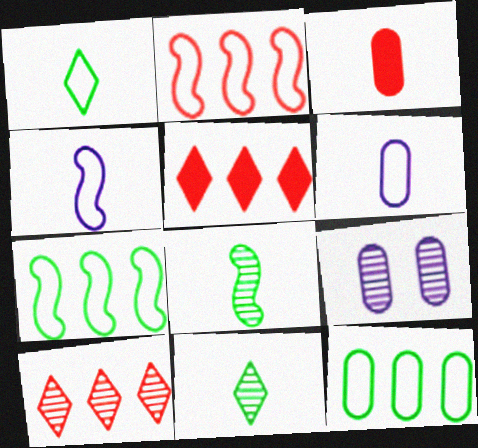[[3, 4, 11], 
[3, 9, 12], 
[8, 9, 10]]